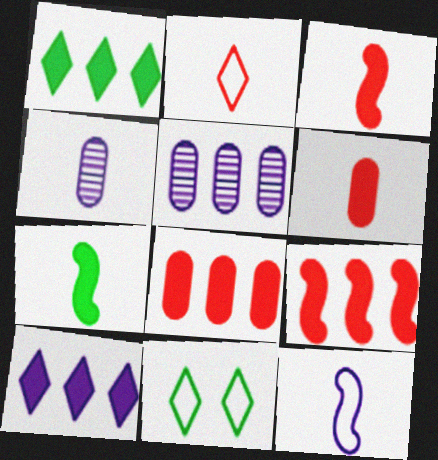[[2, 4, 7], 
[3, 5, 11], 
[4, 9, 11]]